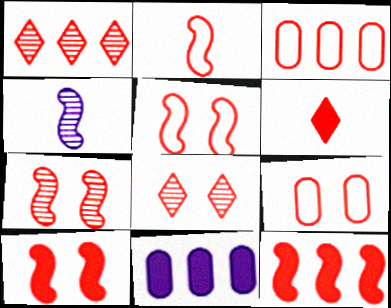[[1, 3, 12], 
[2, 7, 12], 
[3, 6, 7], 
[5, 7, 10], 
[8, 9, 10]]